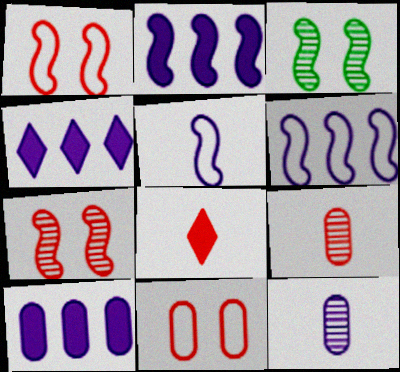[[2, 4, 10]]